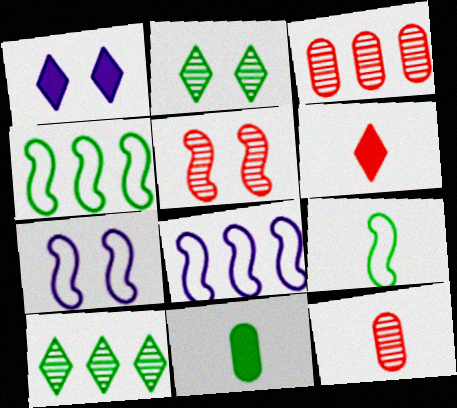[[1, 3, 9], 
[1, 4, 12], 
[2, 4, 11]]